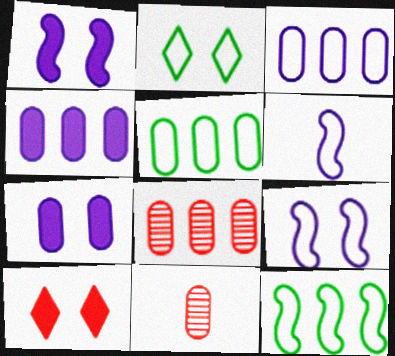[[4, 5, 8], 
[5, 7, 11]]